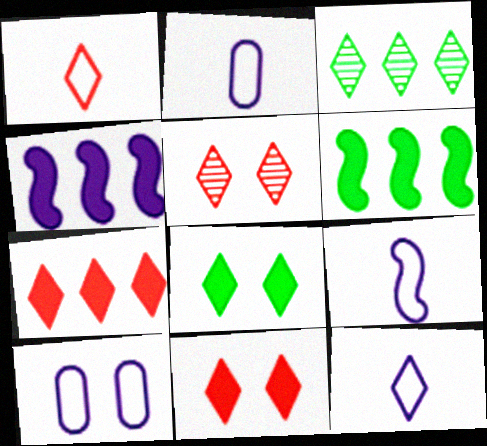[[1, 5, 7], 
[2, 5, 6], 
[2, 9, 12], 
[3, 11, 12]]